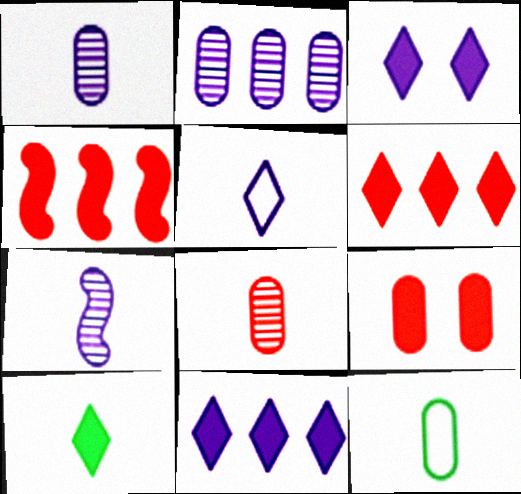[[2, 9, 12], 
[3, 6, 10]]